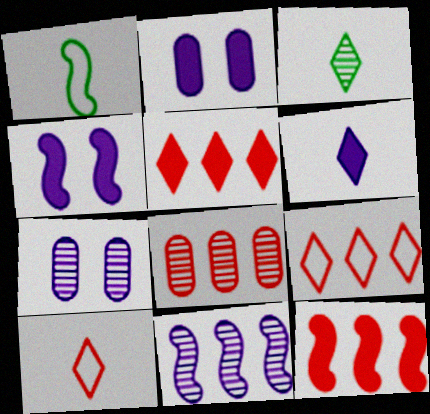[[1, 5, 7], 
[3, 6, 10], 
[8, 9, 12]]